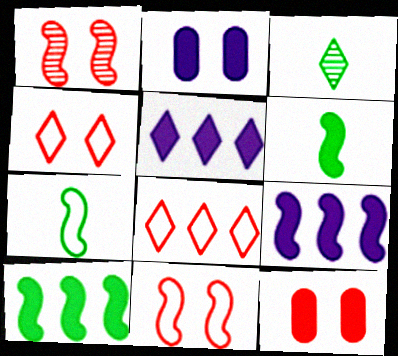[[1, 4, 12], 
[1, 7, 9], 
[3, 4, 5], 
[5, 6, 12]]